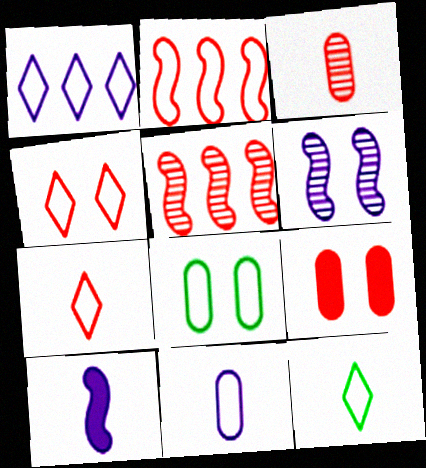[[1, 4, 12], 
[3, 10, 12], 
[5, 7, 9]]